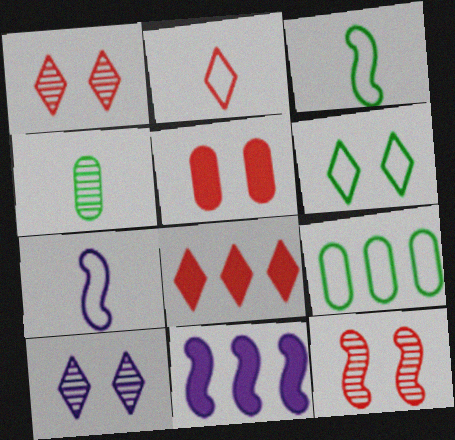[[1, 2, 8], 
[3, 6, 9], 
[3, 11, 12]]